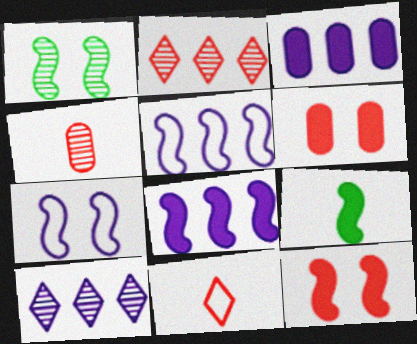[[1, 3, 11], 
[1, 4, 10], 
[1, 7, 12], 
[3, 5, 10], 
[8, 9, 12]]